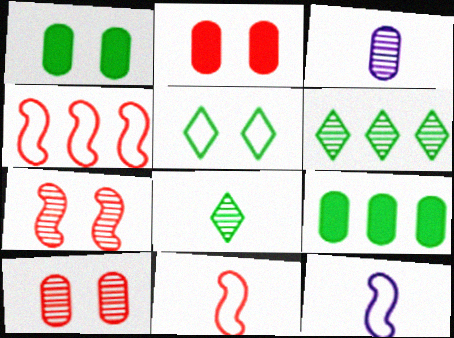[[2, 6, 12], 
[3, 6, 7]]